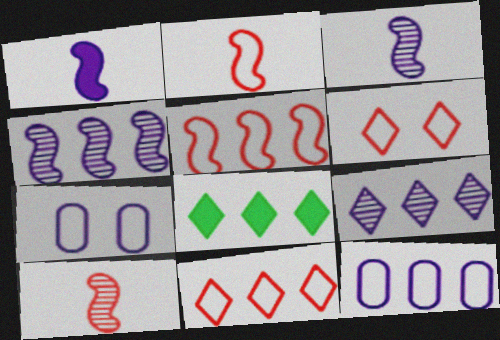[[1, 7, 9], 
[7, 8, 10], 
[8, 9, 11]]